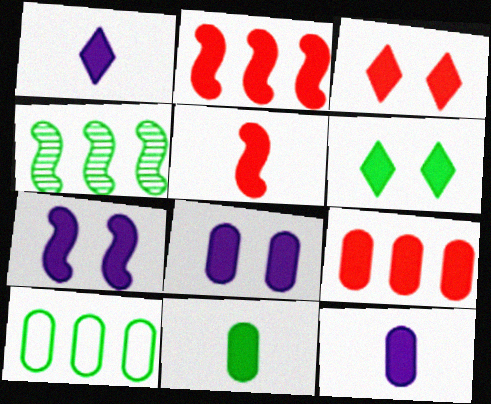[[1, 5, 11], 
[2, 6, 12], 
[3, 5, 9], 
[8, 9, 11]]